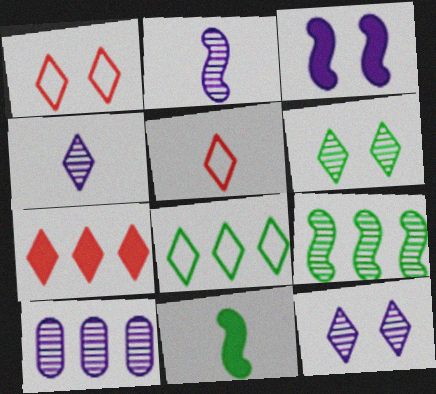[[1, 10, 11], 
[2, 10, 12]]